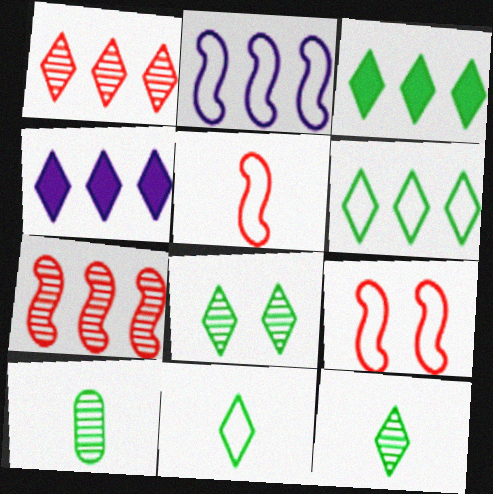[[1, 4, 6], 
[3, 8, 11], 
[4, 9, 10]]